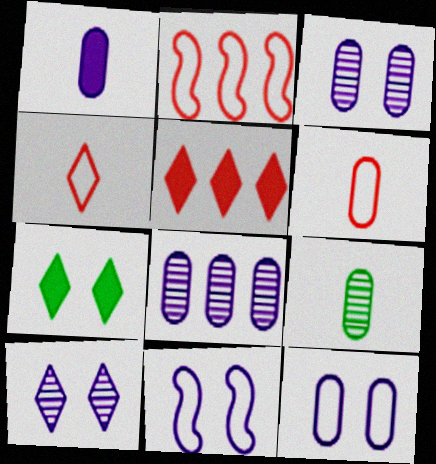[[1, 6, 9], 
[1, 8, 12], 
[5, 9, 11]]